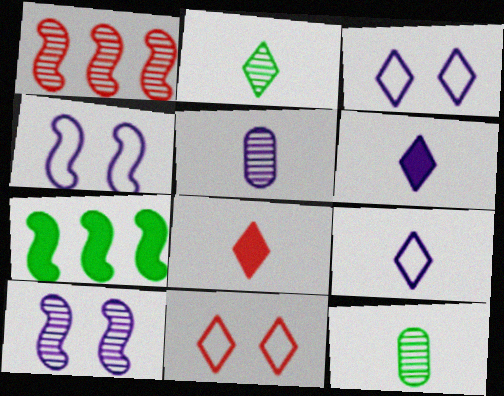[[2, 8, 9], 
[5, 7, 11]]